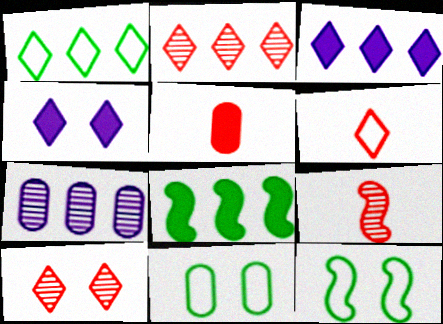[[1, 2, 3], 
[3, 9, 11], 
[4, 5, 8], 
[5, 6, 9], 
[5, 7, 11]]